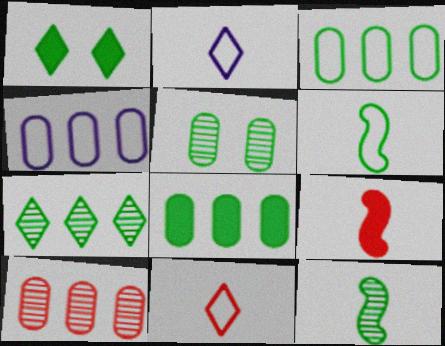[[1, 3, 12], 
[4, 8, 10], 
[5, 7, 12]]